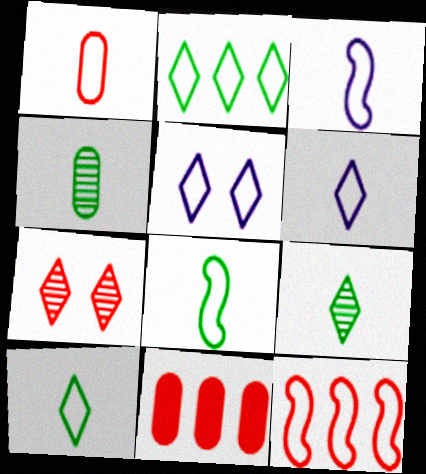[[1, 3, 10], 
[1, 6, 8]]